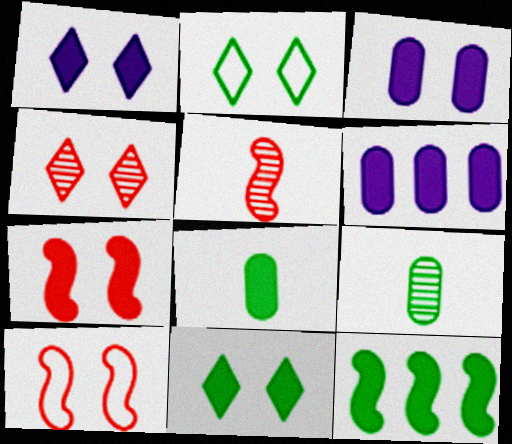[[1, 2, 4], 
[2, 5, 6], 
[2, 9, 12], 
[3, 7, 11], 
[8, 11, 12]]